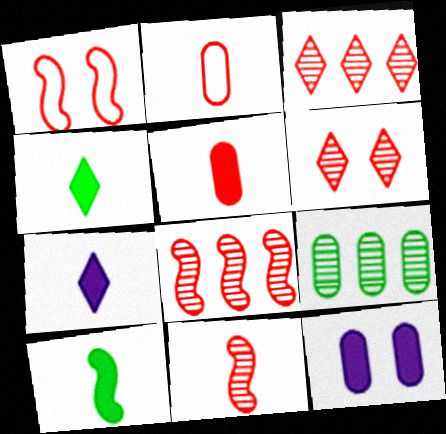[[1, 3, 5], 
[1, 7, 9], 
[2, 9, 12], 
[5, 7, 10]]